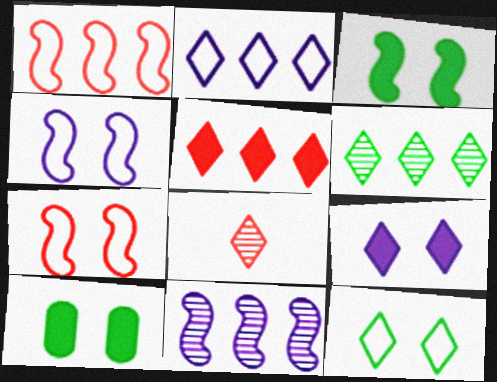[[2, 5, 6]]